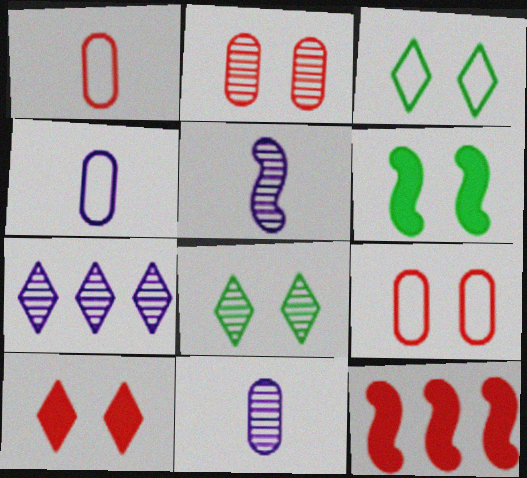[[1, 6, 7], 
[3, 11, 12], 
[4, 8, 12]]